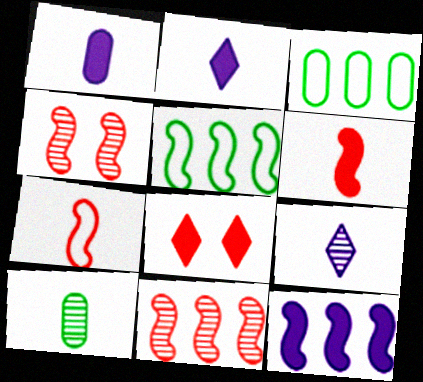[[2, 3, 4], 
[2, 7, 10], 
[5, 11, 12]]